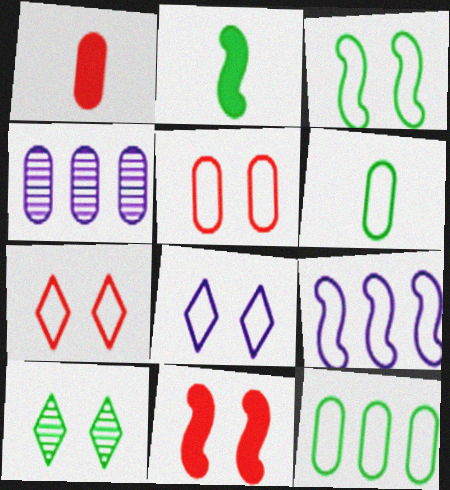[[1, 9, 10], 
[2, 4, 7], 
[2, 10, 12], 
[3, 5, 8], 
[6, 7, 9]]